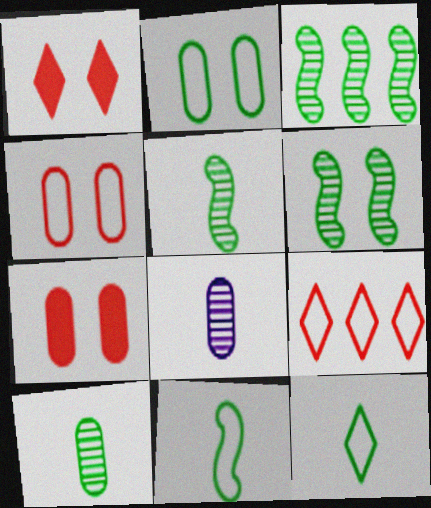[[3, 5, 6]]